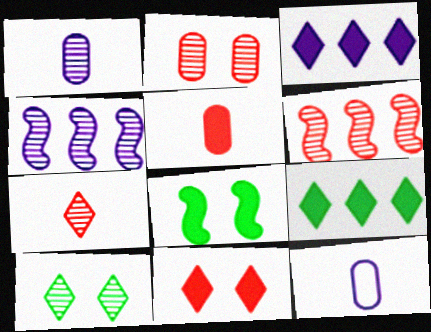[[1, 6, 10], 
[2, 6, 7], 
[3, 5, 8]]